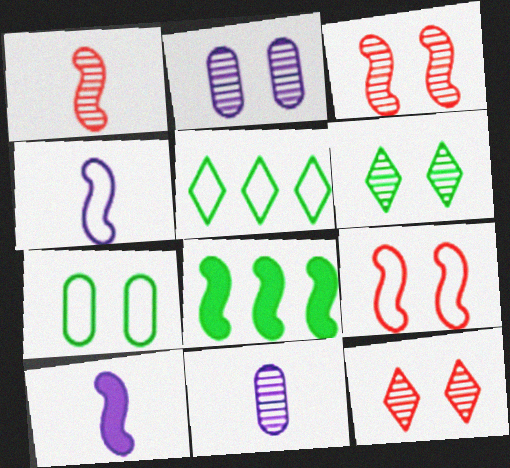[[2, 3, 6], 
[3, 4, 8]]